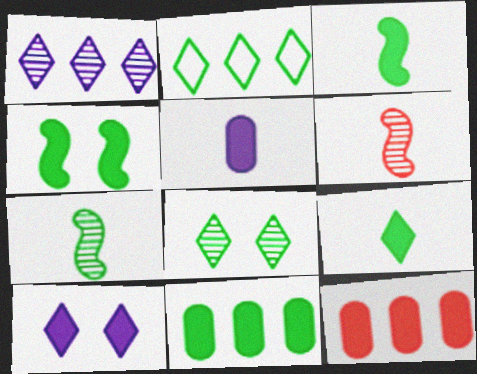[[2, 8, 9], 
[3, 10, 12], 
[4, 9, 11]]